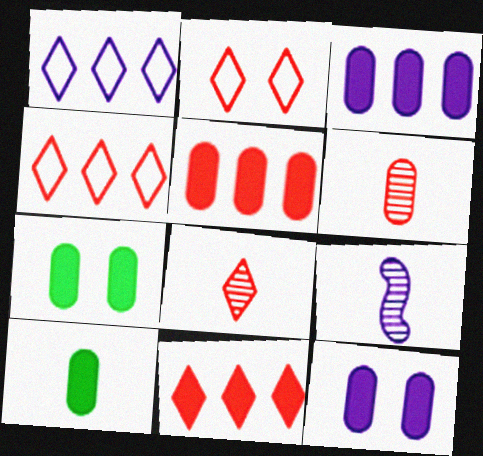[[1, 9, 12], 
[2, 8, 11], 
[4, 7, 9], 
[5, 10, 12]]